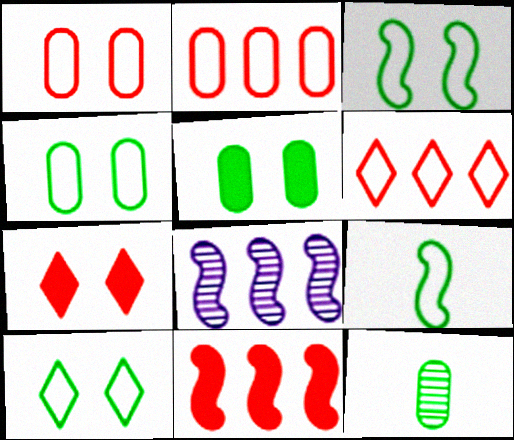[[3, 4, 10]]